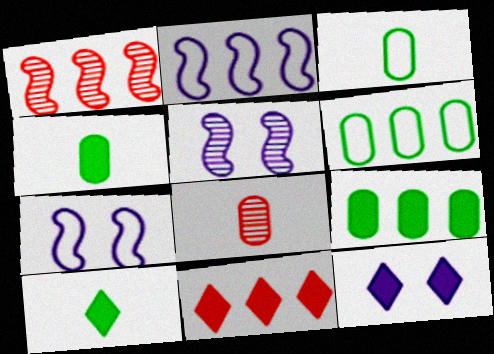[[1, 3, 12], 
[3, 5, 11], 
[10, 11, 12]]